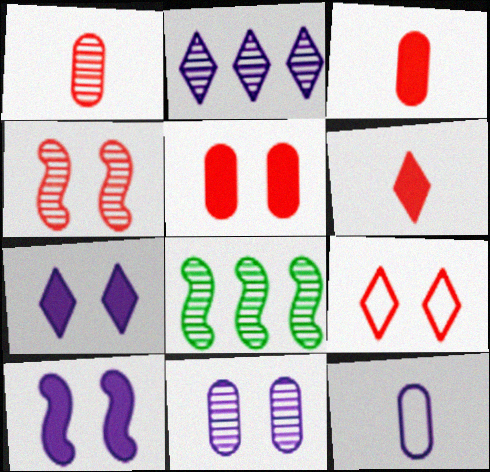[[2, 10, 12], 
[4, 5, 9]]